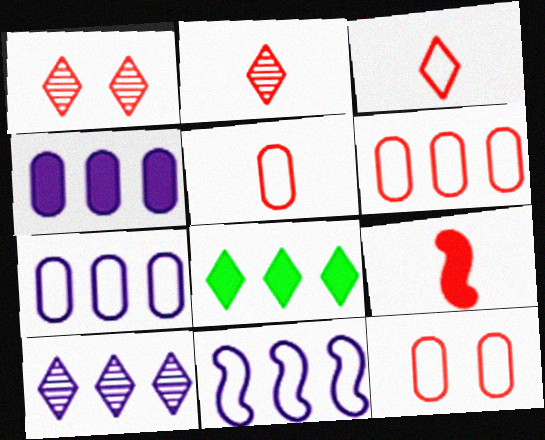[[1, 6, 9], 
[2, 5, 9], 
[4, 10, 11], 
[5, 6, 12]]